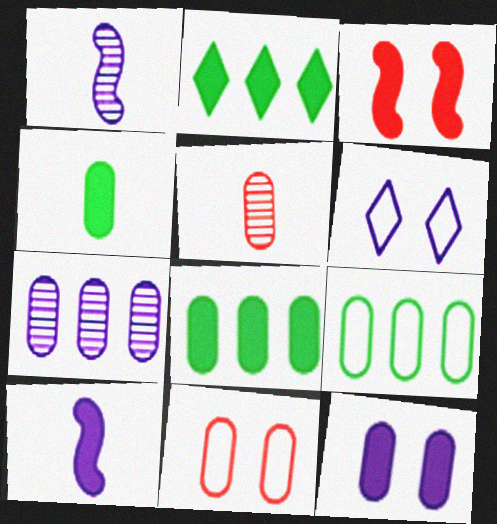[[1, 2, 11], 
[4, 7, 11], 
[5, 9, 12], 
[6, 7, 10]]